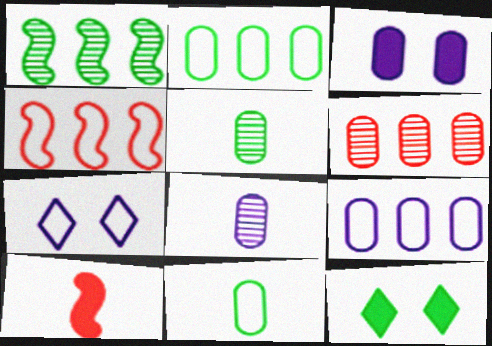[[1, 11, 12], 
[3, 6, 11], 
[3, 8, 9], 
[4, 7, 11], 
[4, 8, 12]]